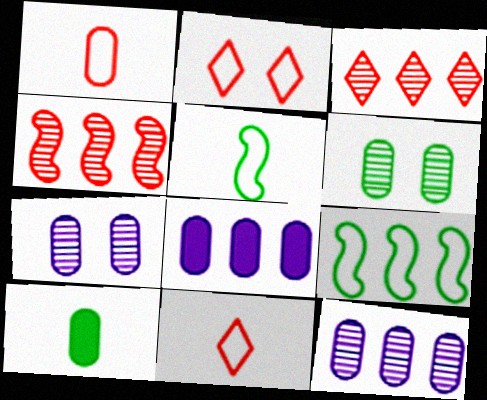[[1, 6, 8], 
[3, 8, 9]]